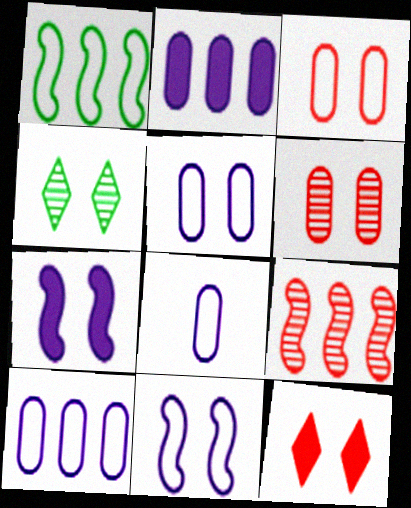[[3, 4, 7], 
[5, 8, 10]]